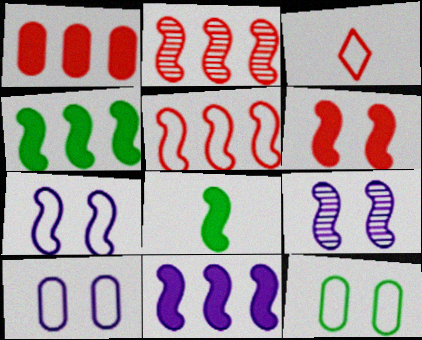[[2, 7, 8], 
[5, 8, 9], 
[6, 8, 11]]